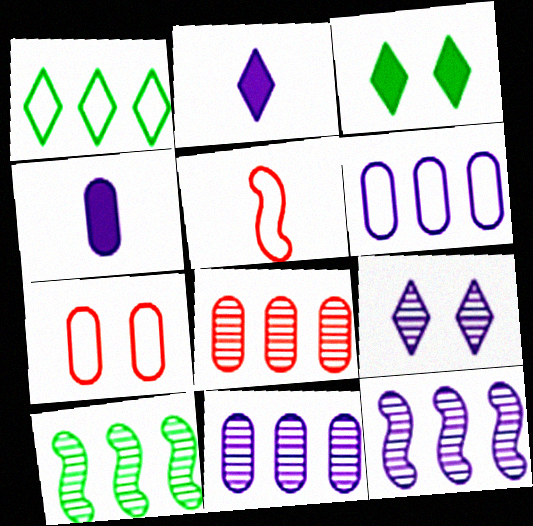[[2, 7, 10], 
[3, 5, 11]]